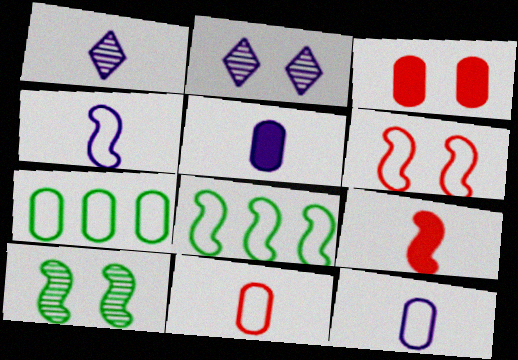[[1, 3, 8], 
[1, 4, 5], 
[2, 7, 9], 
[4, 6, 8]]